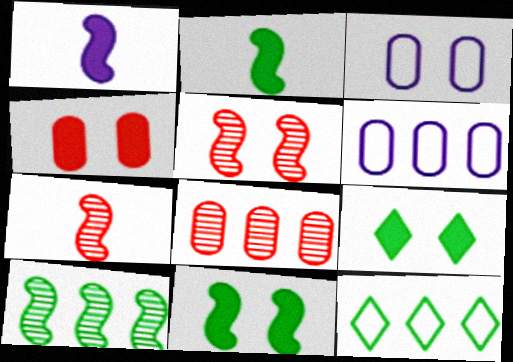[[3, 5, 9], 
[6, 7, 9]]